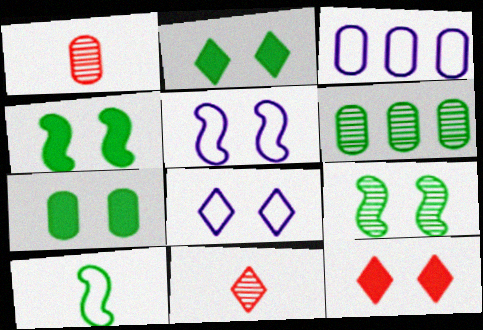[[1, 3, 7], 
[2, 4, 7], 
[2, 6, 10], 
[3, 4, 11]]